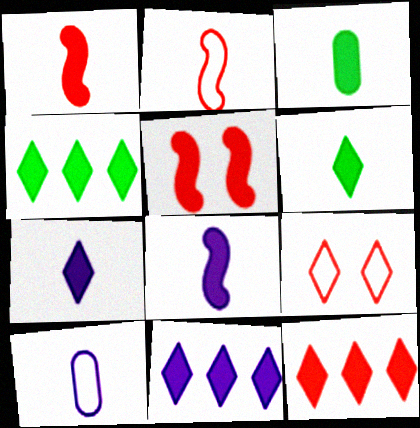[[1, 3, 7], 
[3, 5, 11], 
[4, 11, 12]]